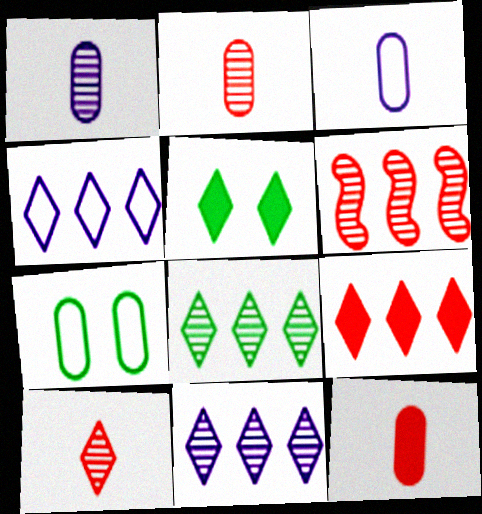[[3, 5, 6], 
[4, 5, 10], 
[4, 8, 9]]